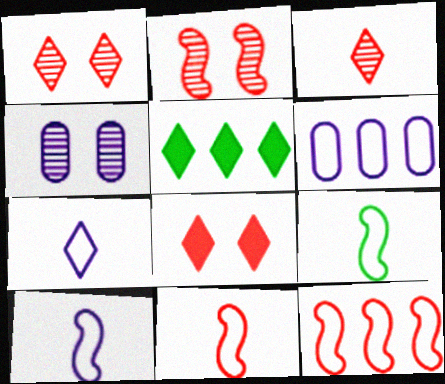[[1, 5, 7], 
[4, 5, 11], 
[9, 10, 11]]